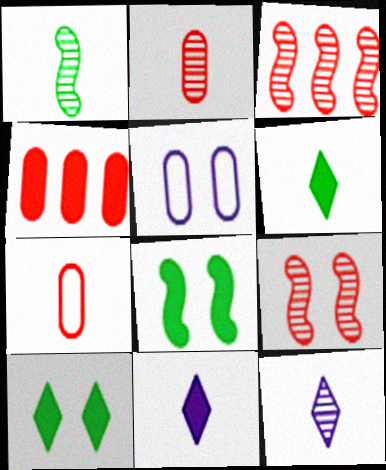[[1, 2, 12], 
[1, 7, 11], 
[3, 5, 6], 
[4, 8, 11], 
[5, 9, 10]]